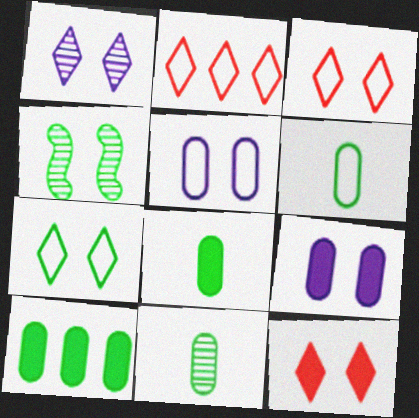[[1, 7, 12], 
[3, 4, 9], 
[4, 5, 12], 
[6, 8, 11]]